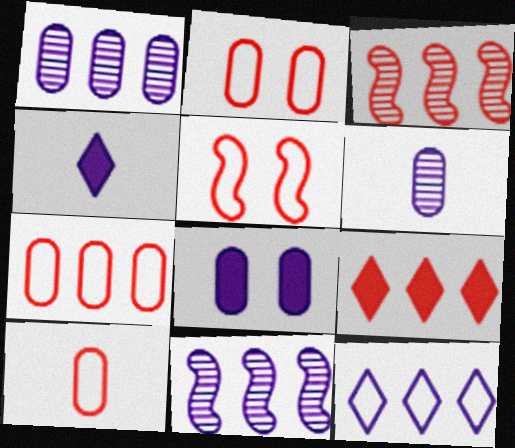[[2, 7, 10], 
[3, 7, 9]]